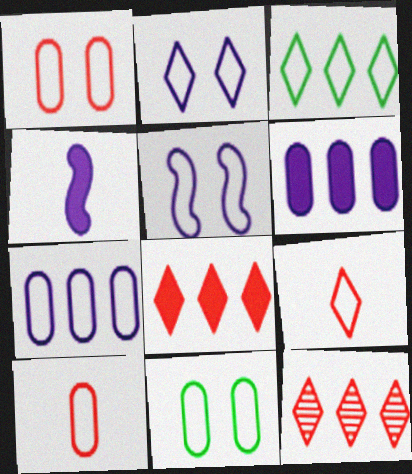[[2, 3, 9], 
[3, 5, 10], 
[4, 11, 12], 
[7, 10, 11]]